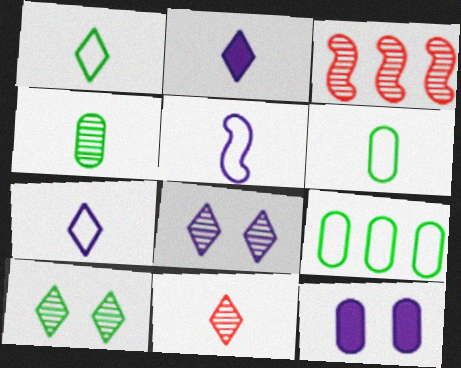[[1, 2, 11], 
[1, 3, 12], 
[3, 4, 8]]